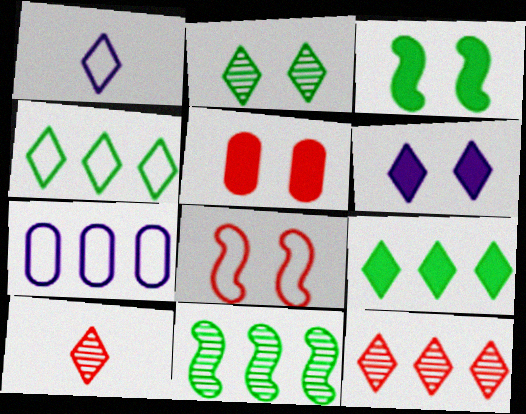[[1, 5, 11], 
[3, 5, 6], 
[3, 7, 10], 
[4, 6, 10]]